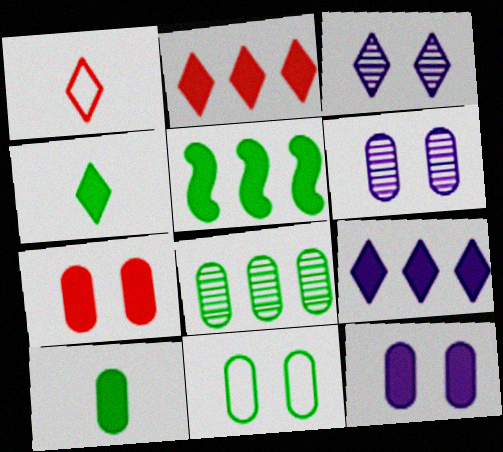[[1, 5, 6], 
[6, 7, 11], 
[8, 10, 11]]